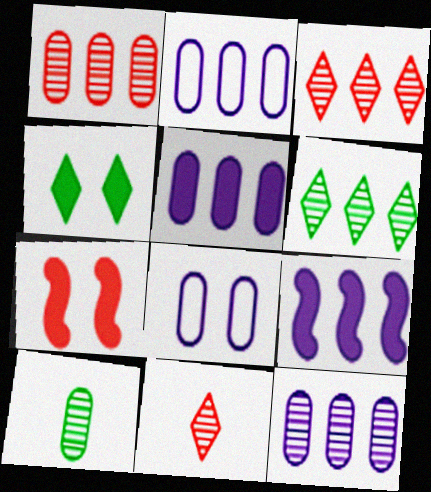[[2, 5, 12]]